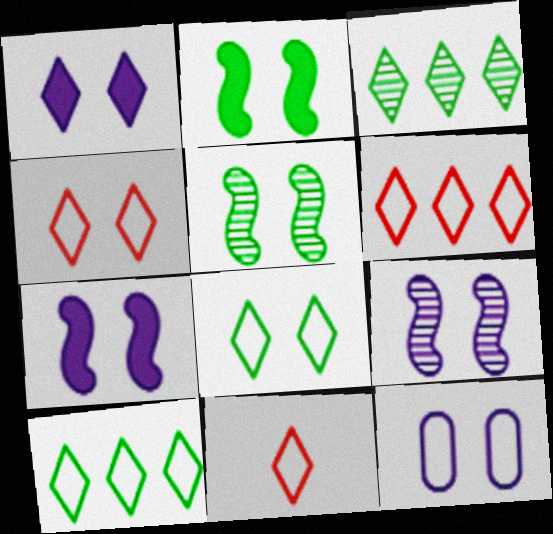[[1, 3, 11], 
[1, 9, 12], 
[4, 6, 11]]